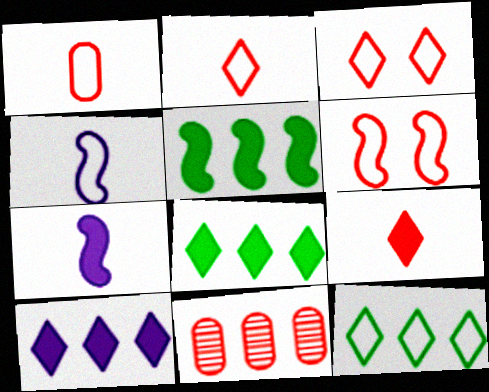[[6, 9, 11]]